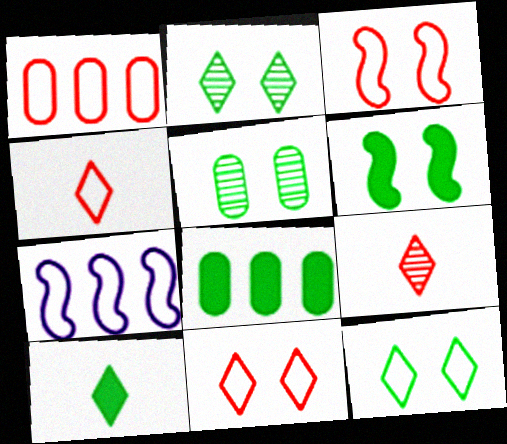[[1, 3, 4], 
[5, 6, 12], 
[6, 8, 10]]